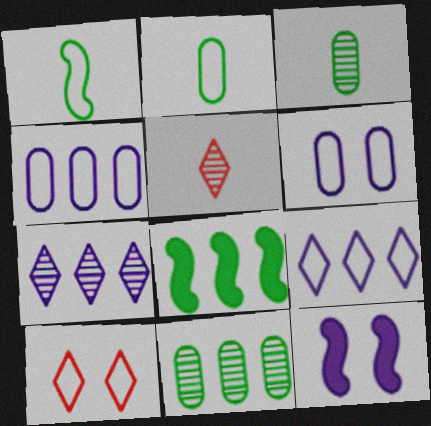[[1, 4, 10], 
[5, 6, 8]]